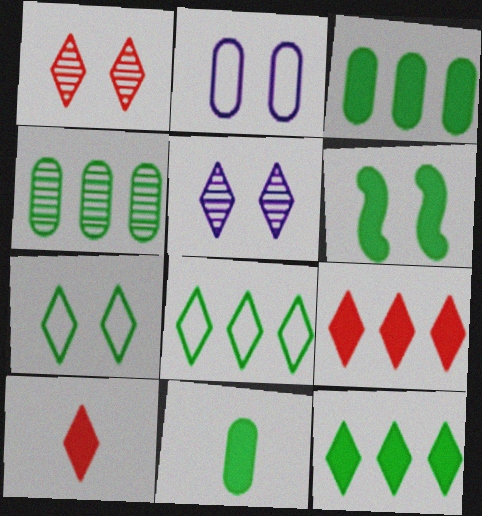[[1, 2, 6], 
[5, 8, 10], 
[6, 11, 12]]